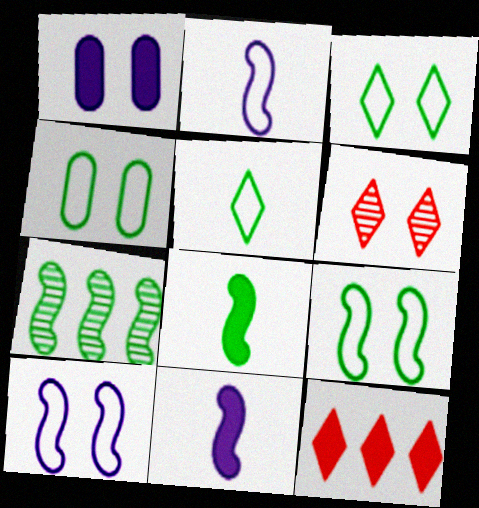[[1, 6, 9], 
[1, 8, 12], 
[3, 4, 9], 
[7, 8, 9]]